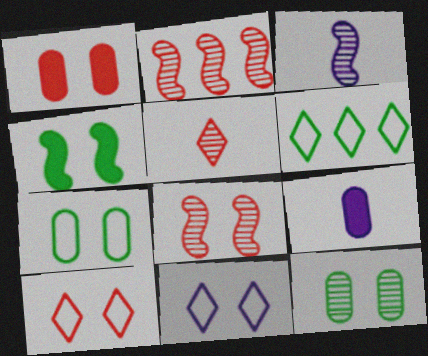[[1, 3, 6], 
[1, 8, 10], 
[6, 8, 9]]